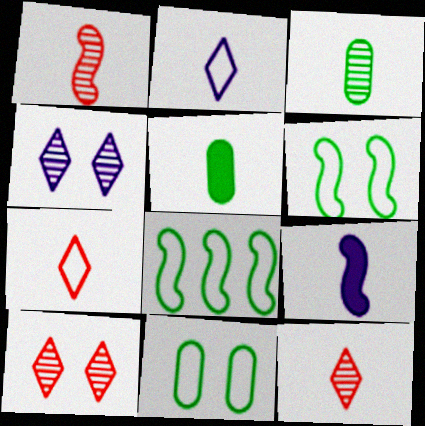[[1, 2, 5], 
[3, 7, 9]]